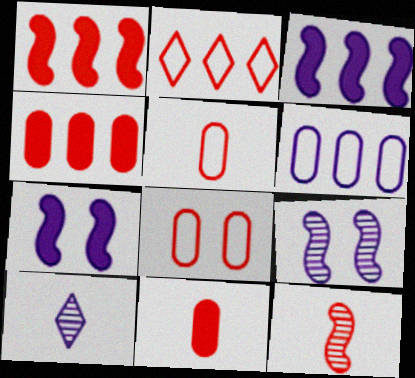[[6, 7, 10]]